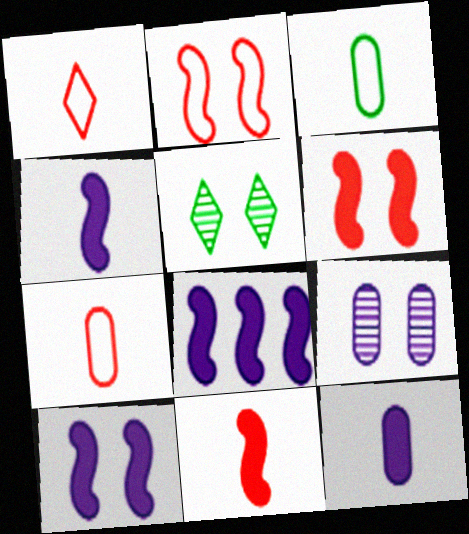[[4, 8, 10], 
[5, 7, 8]]